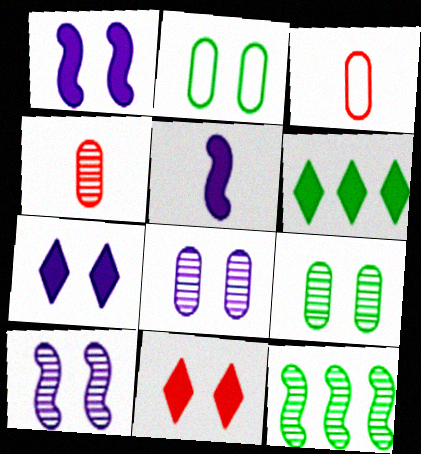[[2, 10, 11], 
[3, 6, 10], 
[3, 7, 12]]